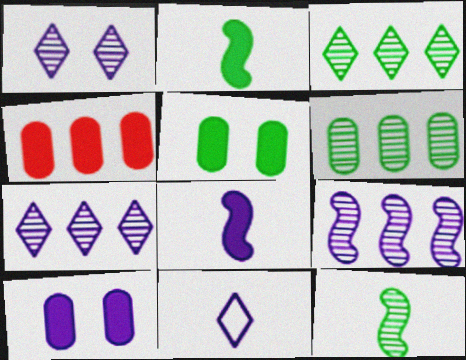[[9, 10, 11]]